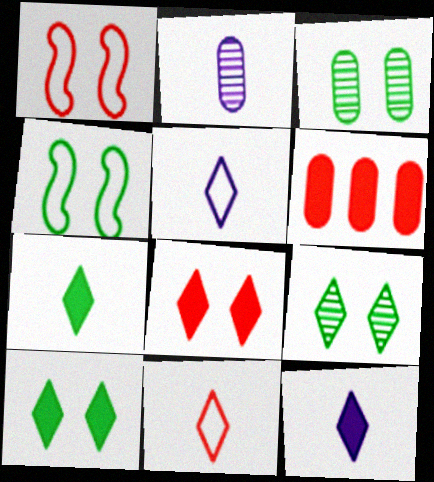[[3, 4, 10]]